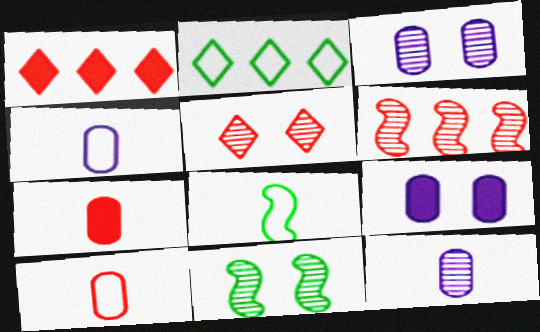[[1, 3, 8], 
[1, 4, 11], 
[3, 5, 11]]